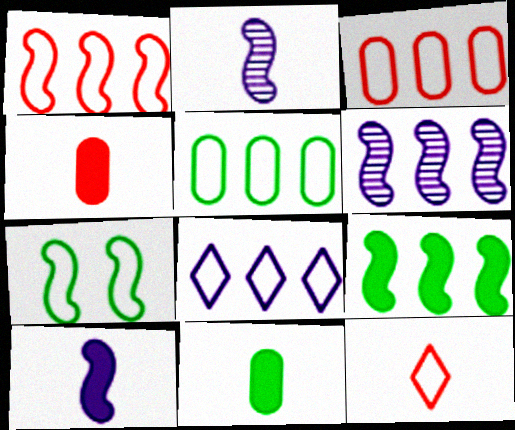[[1, 5, 8], 
[1, 6, 9], 
[2, 11, 12]]